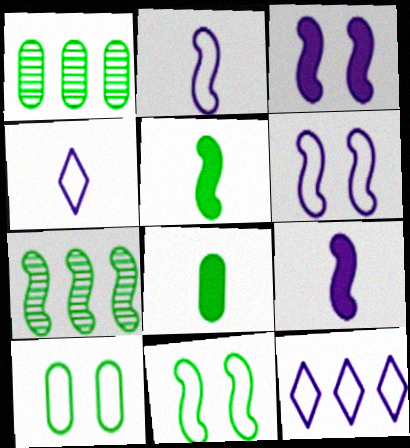[[1, 8, 10], 
[5, 7, 11]]